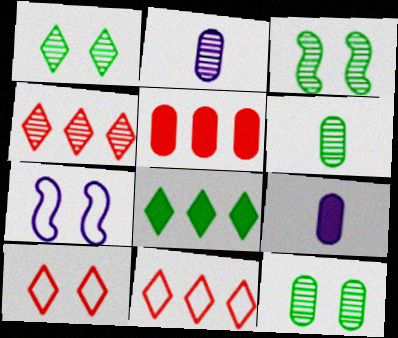[[1, 3, 12], 
[2, 3, 4], 
[3, 9, 11]]